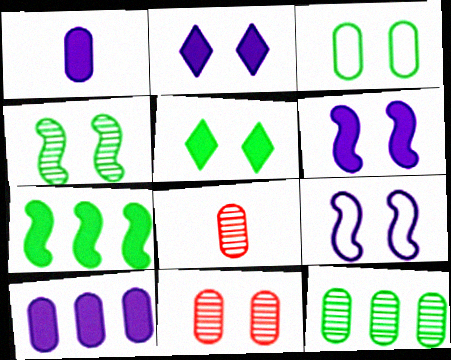[[3, 4, 5], 
[3, 8, 10], 
[5, 9, 11]]